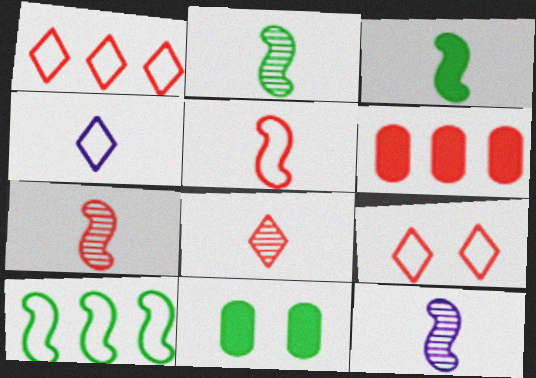[[1, 11, 12], 
[2, 7, 12], 
[3, 5, 12], 
[6, 7, 9]]